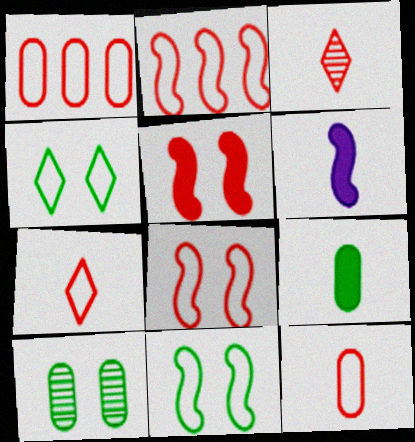[[1, 3, 5], 
[1, 7, 8]]